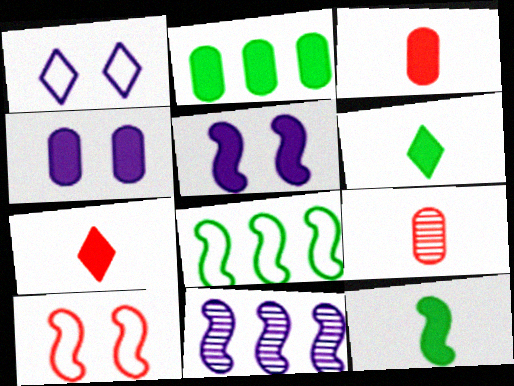[[2, 3, 4], 
[2, 5, 7], 
[10, 11, 12]]